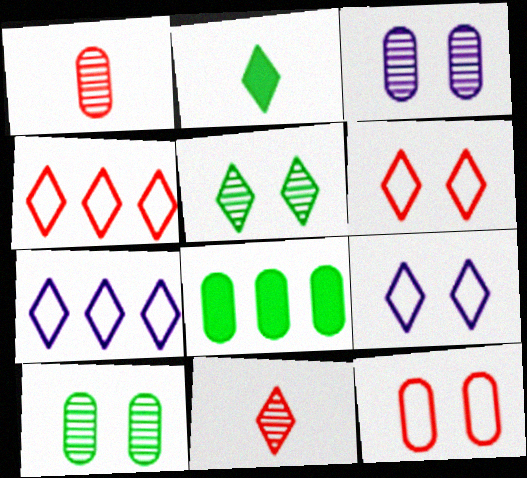[]